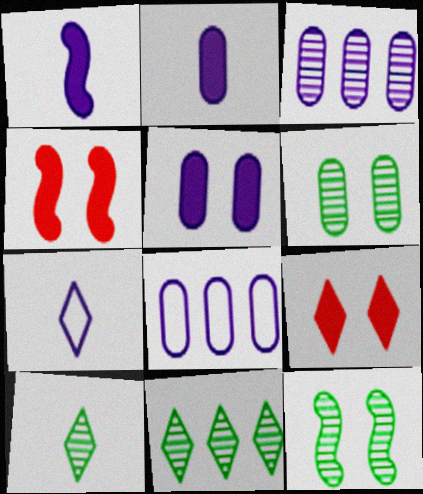[[4, 8, 10], 
[7, 9, 11]]